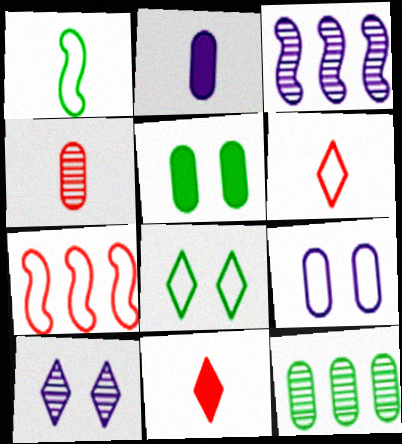[[3, 5, 6]]